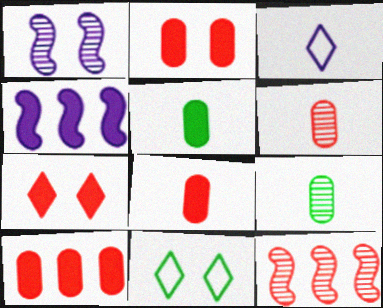[[1, 2, 11], 
[2, 8, 10], 
[4, 5, 7], 
[4, 6, 11]]